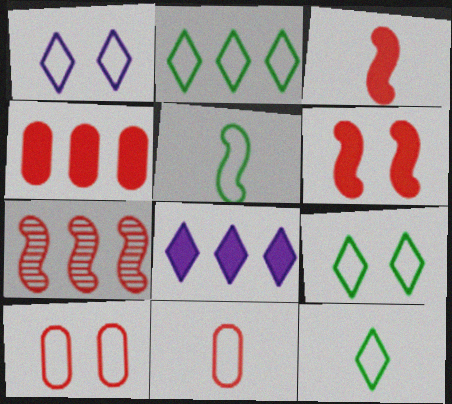[[2, 9, 12]]